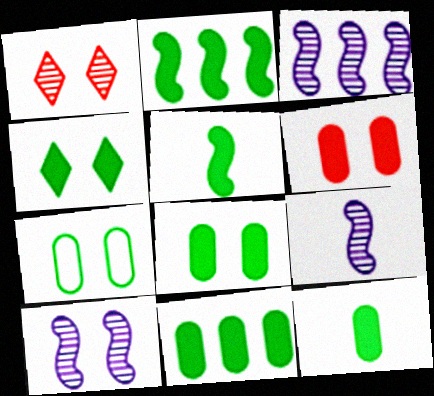[[2, 4, 12], 
[3, 9, 10], 
[4, 5, 11], 
[8, 11, 12]]